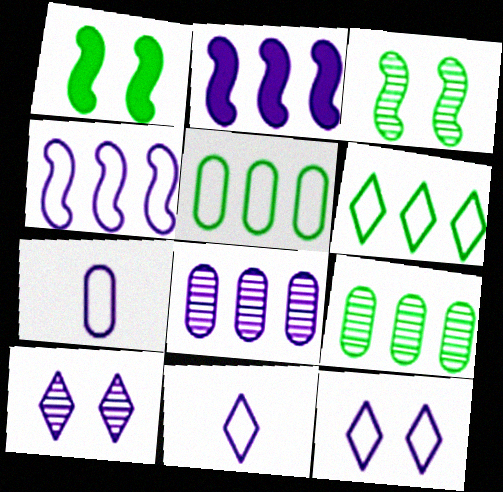[[2, 7, 10], 
[4, 7, 12]]